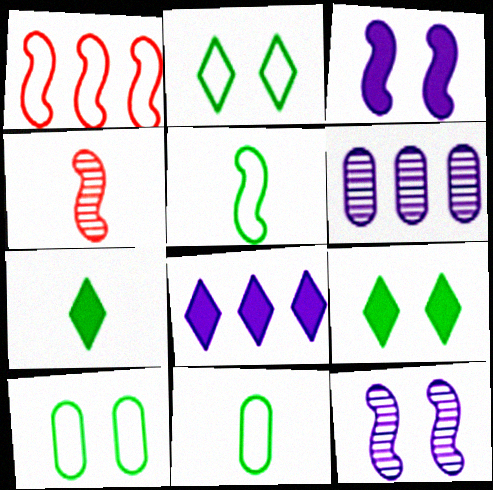[[4, 8, 10]]